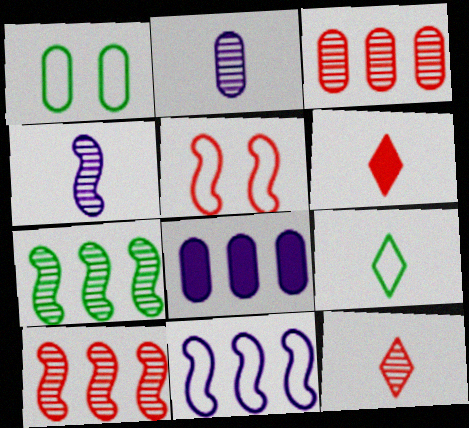[[3, 5, 6]]